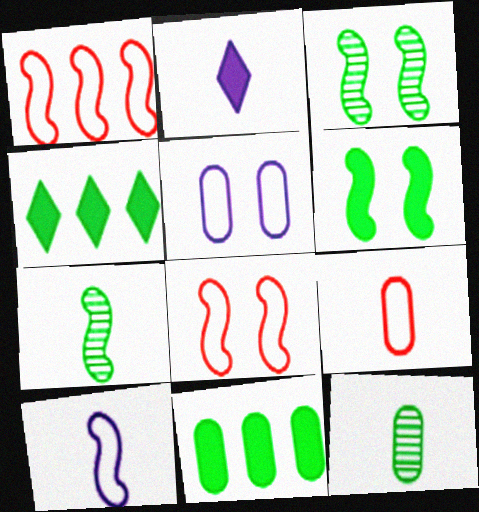[[2, 7, 9]]